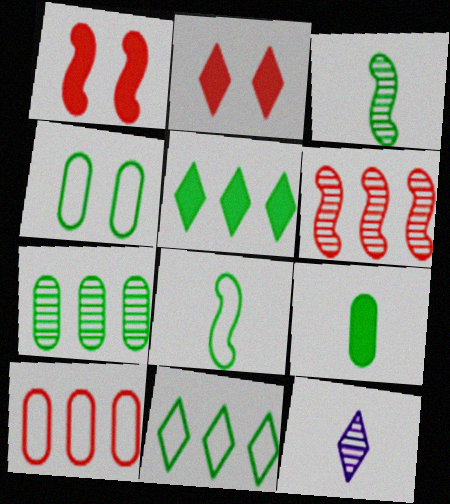[[2, 11, 12], 
[3, 4, 5], 
[4, 7, 9], 
[4, 8, 11]]